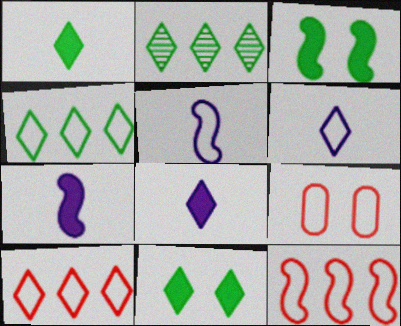[[2, 7, 9], 
[4, 5, 9]]